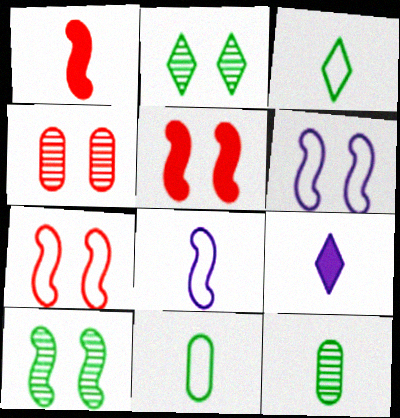[[5, 6, 10]]